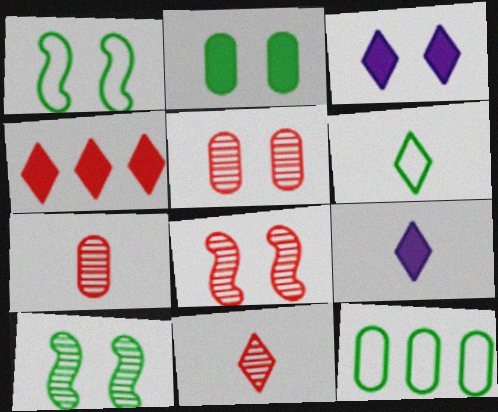[[1, 3, 5], 
[1, 6, 12], 
[6, 9, 11], 
[8, 9, 12]]